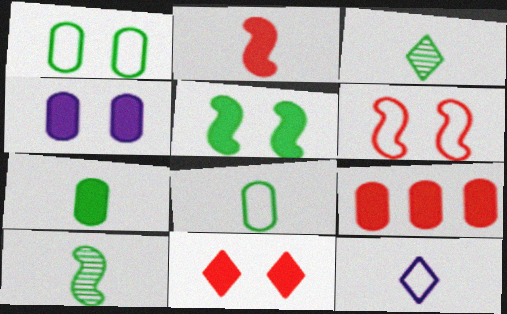[[2, 9, 11], 
[4, 5, 11], 
[4, 7, 9]]